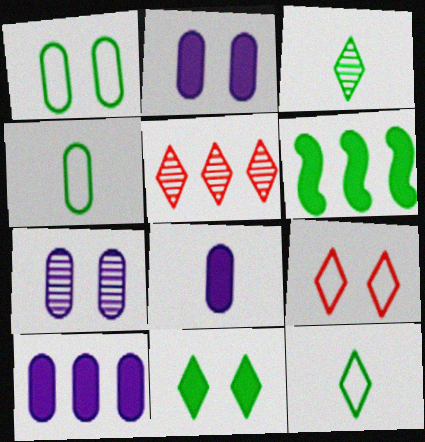[[1, 3, 6], 
[2, 8, 10]]